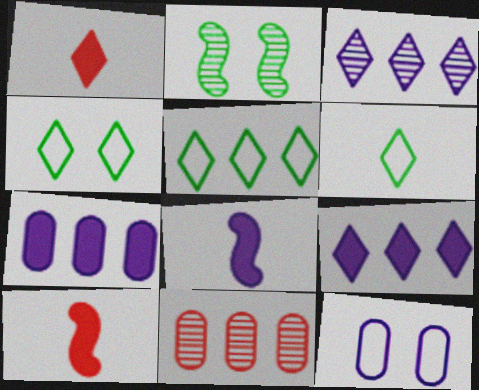[[1, 3, 4], 
[3, 8, 12], 
[4, 5, 6], 
[4, 8, 11]]